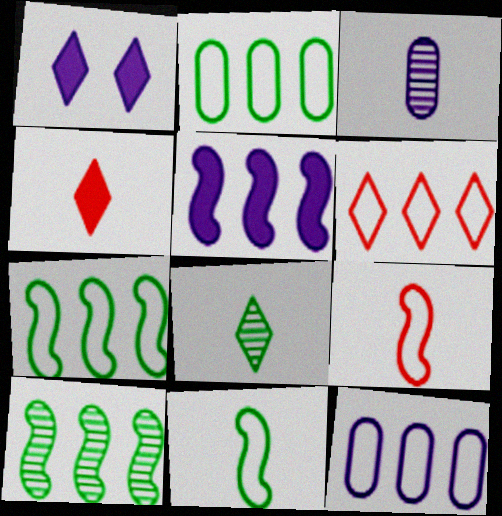[[1, 6, 8], 
[3, 4, 11], 
[6, 7, 12]]